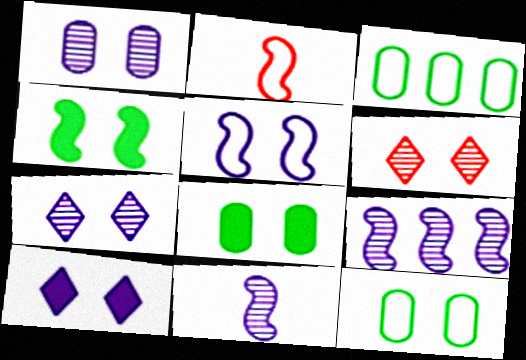[[1, 5, 10], 
[2, 4, 9], 
[5, 6, 8]]